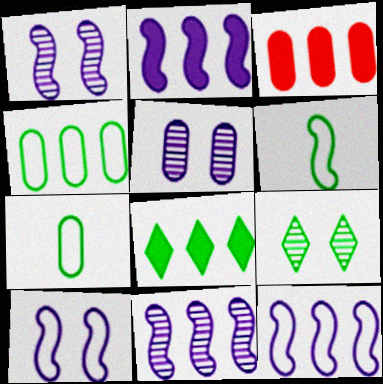[[2, 3, 8], 
[2, 11, 12], 
[3, 5, 7]]